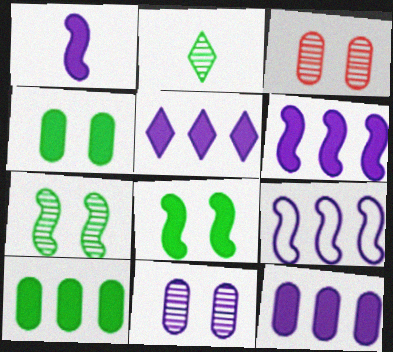[[5, 6, 12]]